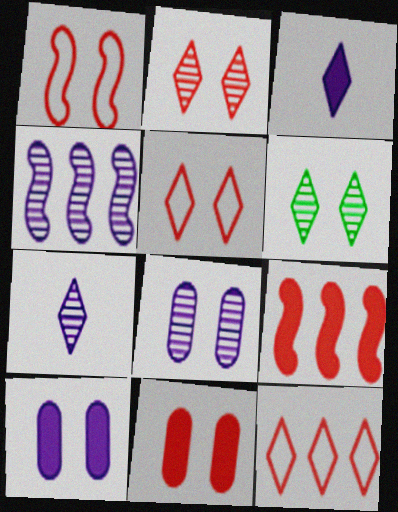[[1, 2, 11], 
[1, 6, 10], 
[3, 6, 12], 
[4, 7, 8]]